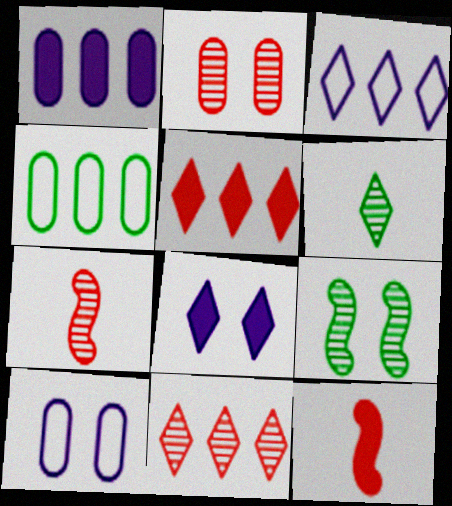[[2, 7, 11], 
[4, 7, 8]]